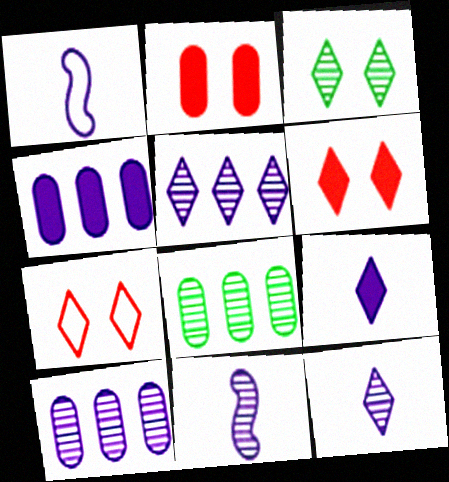[[1, 6, 8]]